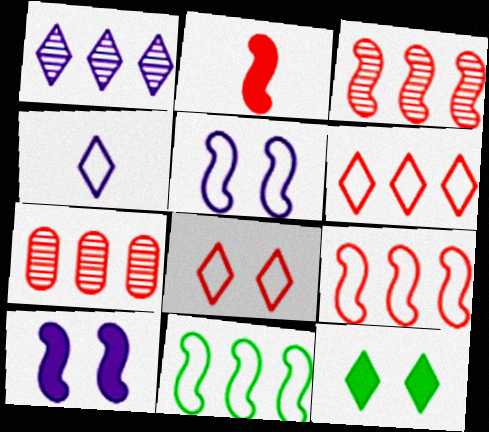[[2, 7, 8]]